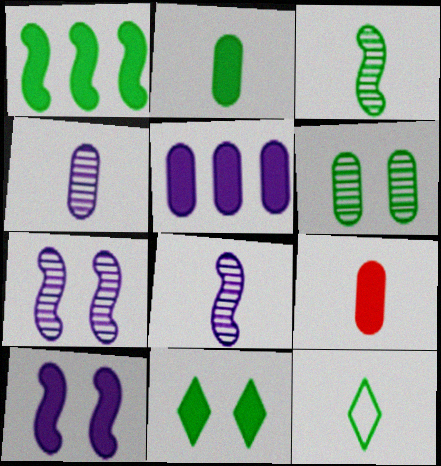[[1, 2, 11], 
[1, 6, 12], 
[2, 3, 12], 
[8, 9, 12]]